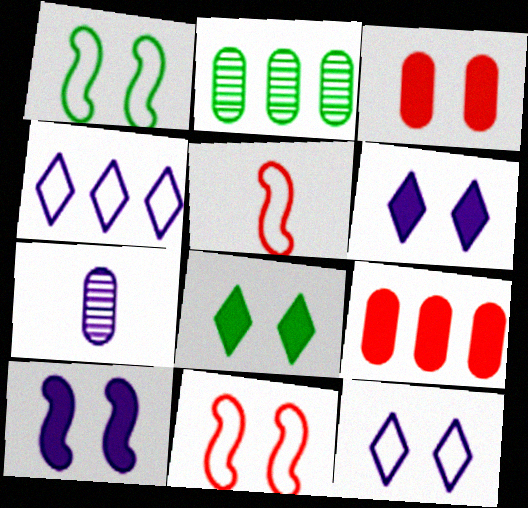[[2, 5, 6], 
[3, 8, 10], 
[4, 7, 10]]